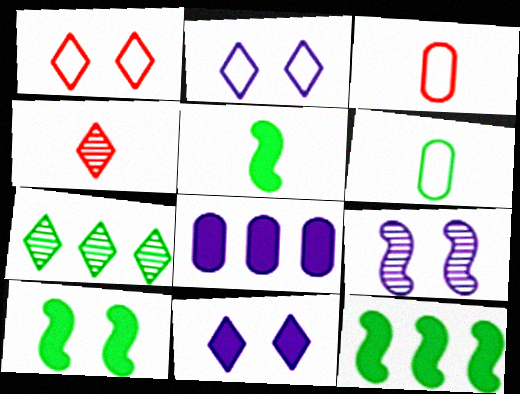[[5, 10, 12], 
[6, 7, 10]]